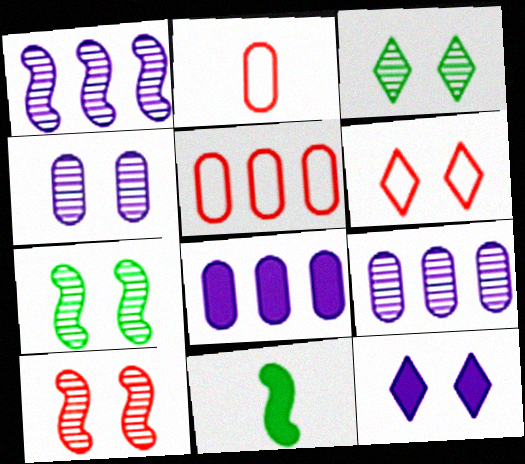[[3, 4, 10], 
[3, 6, 12], 
[6, 9, 11]]